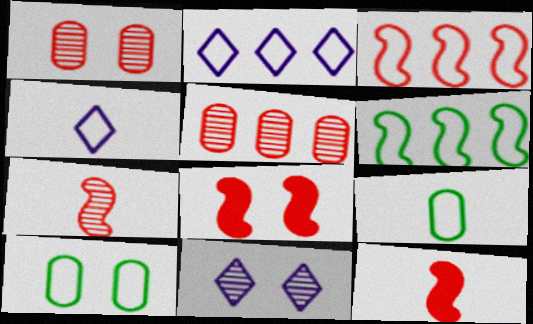[[3, 4, 10], 
[3, 7, 8], 
[8, 10, 11]]